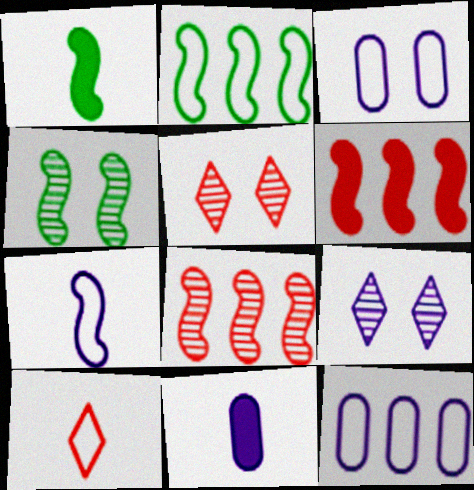[[1, 2, 4], 
[1, 5, 12], 
[2, 3, 10], 
[2, 5, 11], 
[4, 6, 7]]